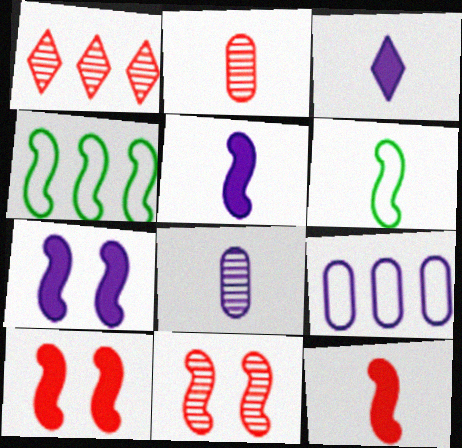[[1, 2, 11], 
[2, 3, 6], 
[4, 5, 11]]